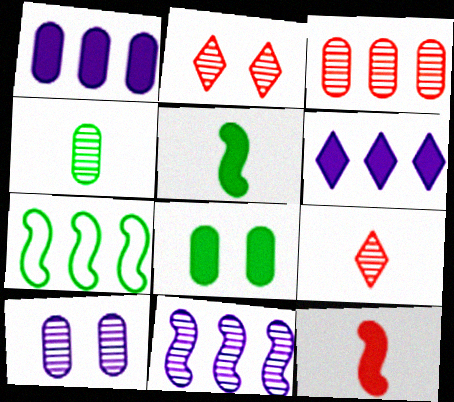[[2, 4, 11], 
[3, 4, 10], 
[3, 6, 7], 
[6, 8, 12]]